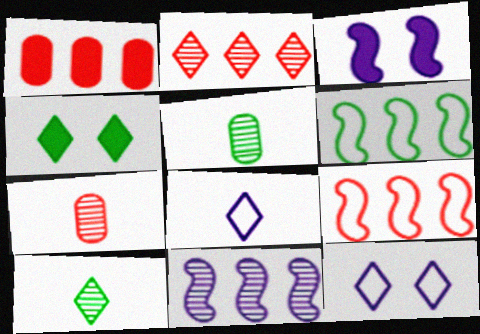[[1, 2, 9], 
[2, 4, 8], 
[4, 5, 6]]